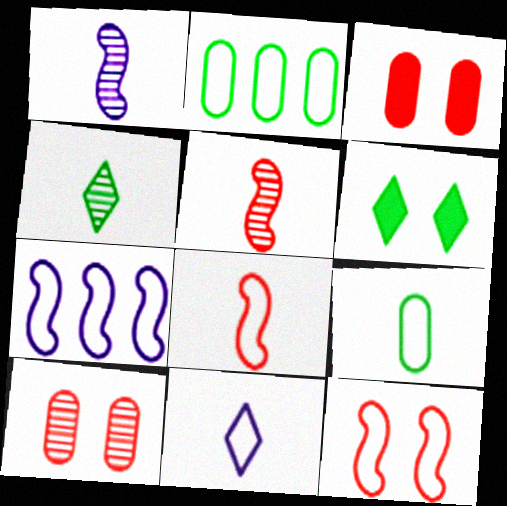[[2, 11, 12], 
[3, 4, 7], 
[8, 9, 11]]